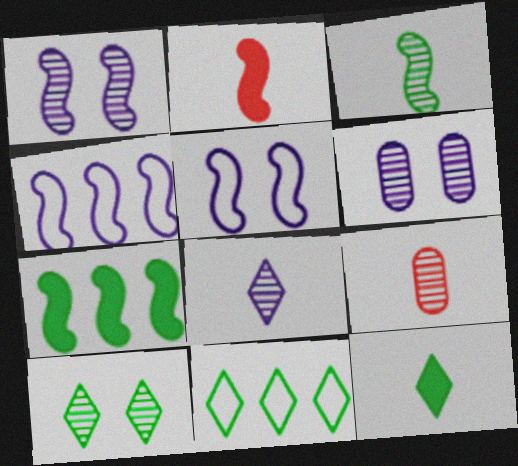[[2, 6, 11], 
[3, 8, 9], 
[10, 11, 12]]